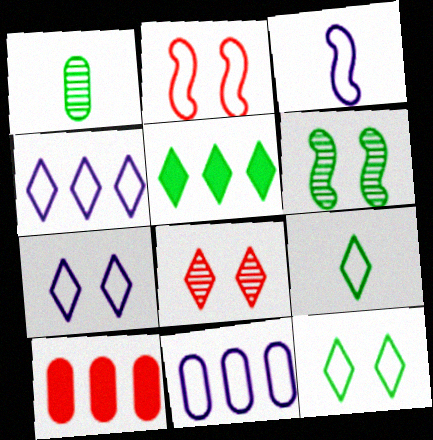[[2, 9, 11], 
[3, 7, 11]]